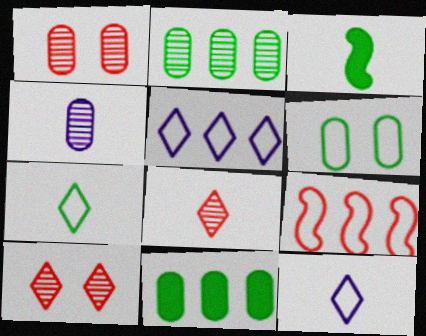[[1, 2, 4], 
[1, 3, 5], 
[6, 9, 12]]